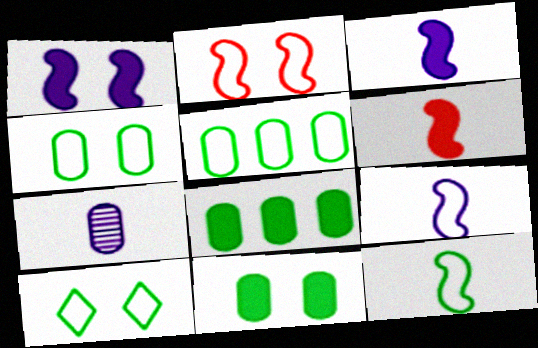[[5, 10, 12]]